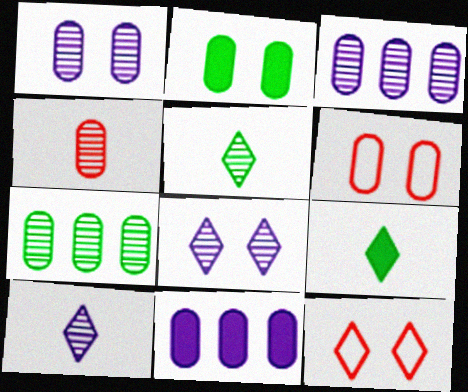[[1, 2, 6], 
[1, 4, 7]]